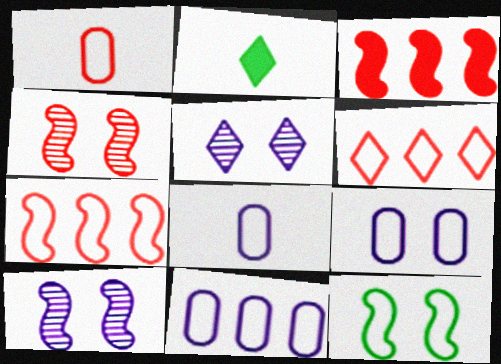[[2, 4, 11], 
[2, 5, 6], 
[6, 8, 12], 
[8, 9, 11]]